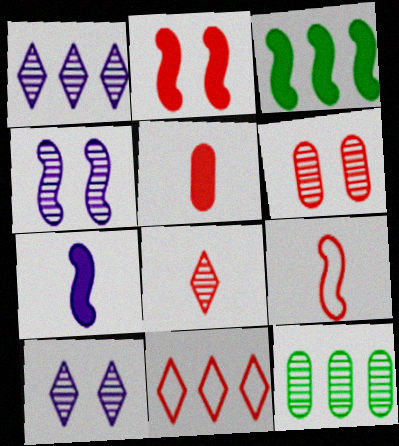[[2, 3, 7], 
[3, 4, 9], 
[4, 8, 12], 
[5, 8, 9]]